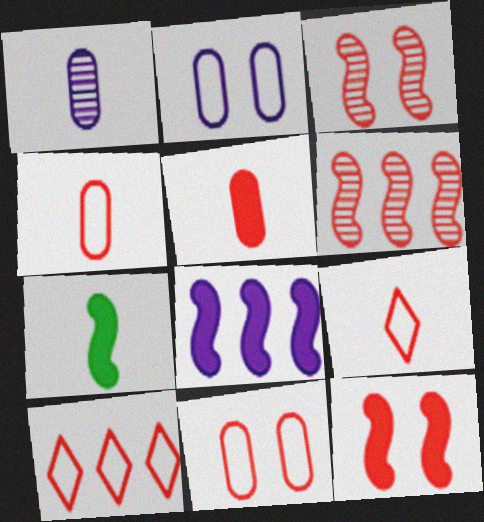[[1, 7, 9], 
[3, 5, 10], 
[7, 8, 12]]